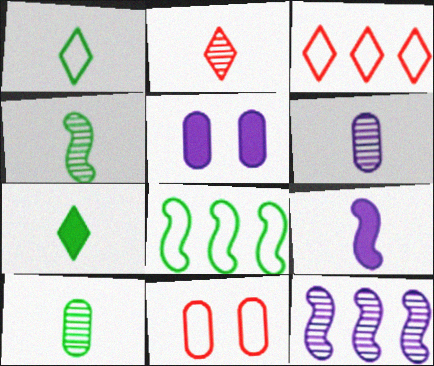[[2, 4, 6], 
[2, 5, 8], 
[3, 4, 5], 
[7, 11, 12]]